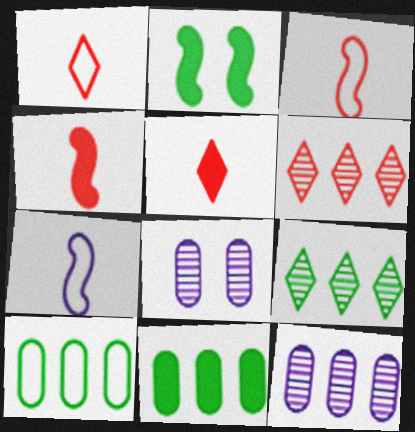[[1, 2, 12]]